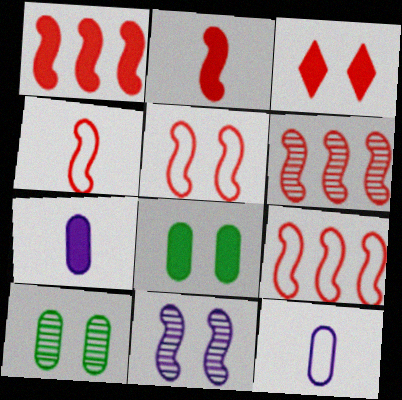[[1, 6, 9], 
[2, 5, 6], 
[4, 5, 9]]